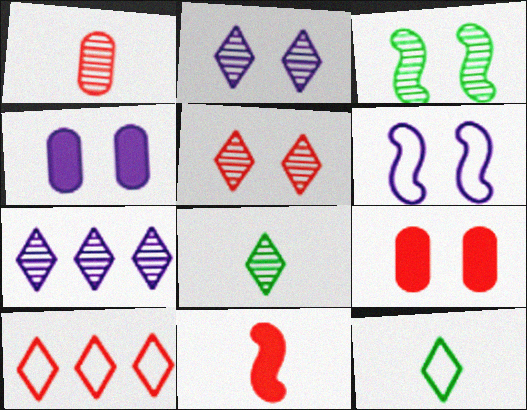[[1, 3, 7], 
[2, 4, 6], 
[5, 7, 8]]